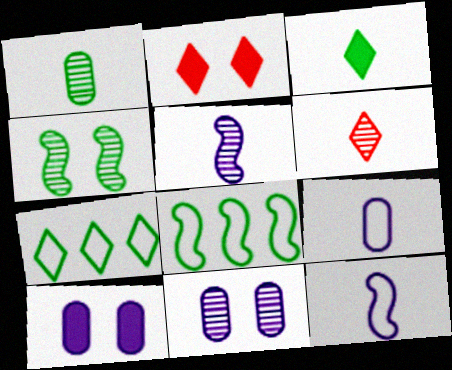[[1, 5, 6], 
[6, 8, 10]]